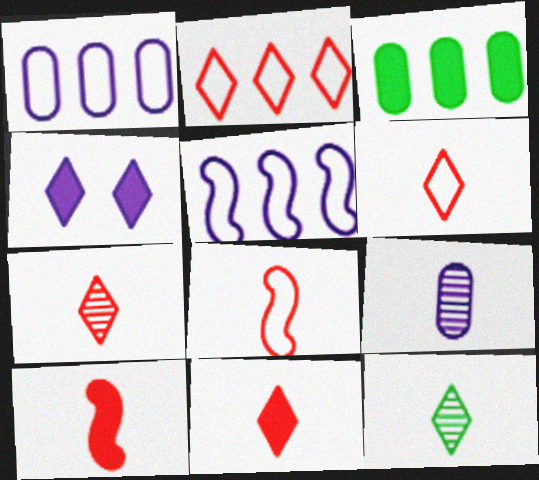[[2, 4, 12], 
[3, 4, 10], 
[4, 5, 9], 
[6, 7, 11]]